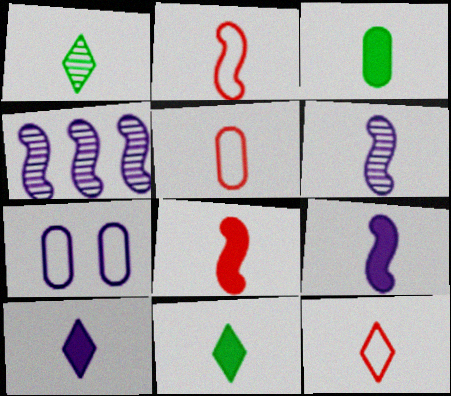[[1, 5, 9], 
[1, 10, 12], 
[2, 5, 12], 
[3, 6, 12], 
[3, 8, 10], 
[4, 7, 10], 
[5, 6, 11]]